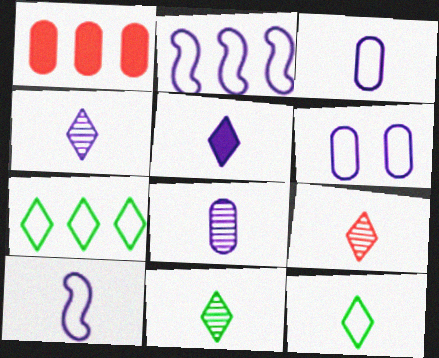[[4, 9, 11], 
[5, 8, 10], 
[5, 9, 12]]